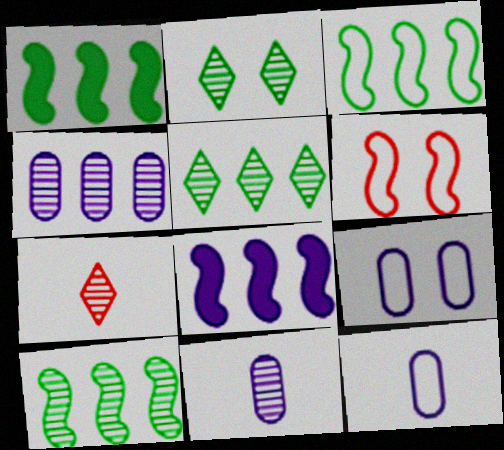[[1, 3, 10], 
[1, 7, 9]]